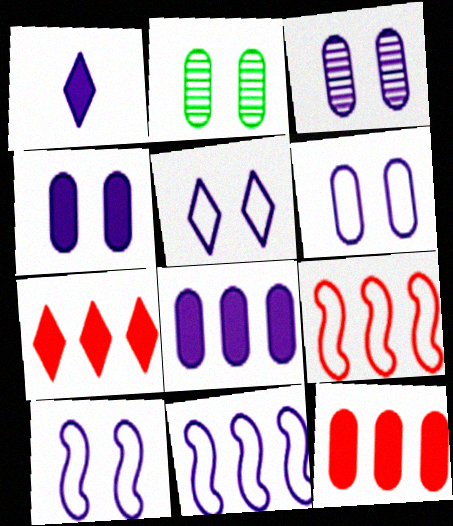[[1, 2, 9], 
[1, 3, 11], 
[3, 4, 6], 
[5, 6, 10]]